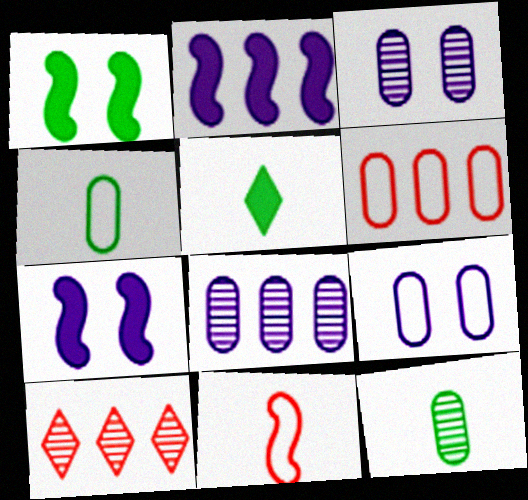[[4, 6, 9], 
[4, 7, 10]]